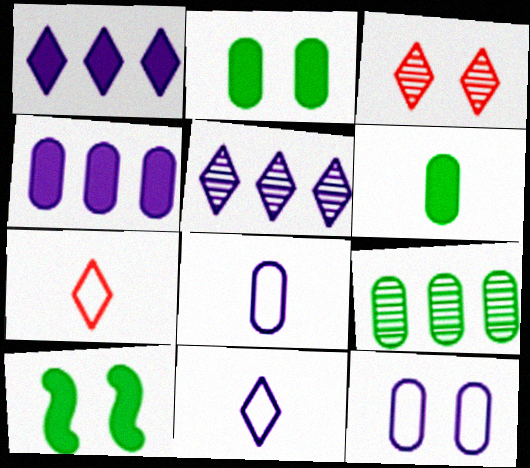[[3, 10, 12]]